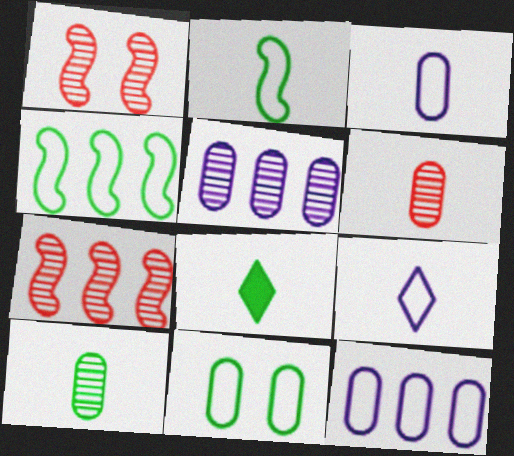[[1, 8, 12], 
[2, 8, 10]]